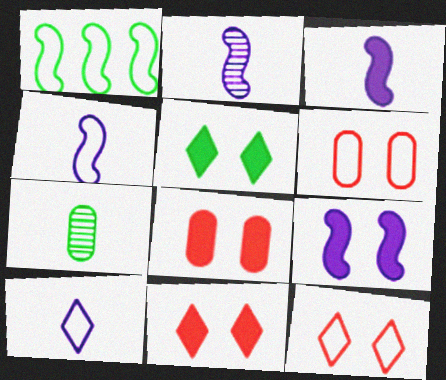[[1, 5, 7], 
[1, 6, 10], 
[2, 3, 4], 
[5, 8, 9]]